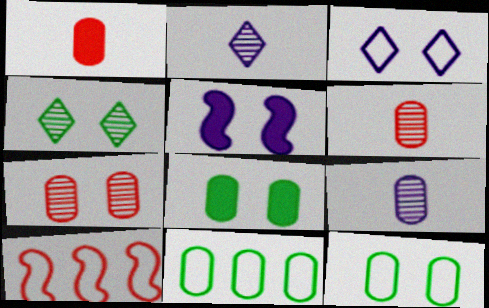[[2, 8, 10]]